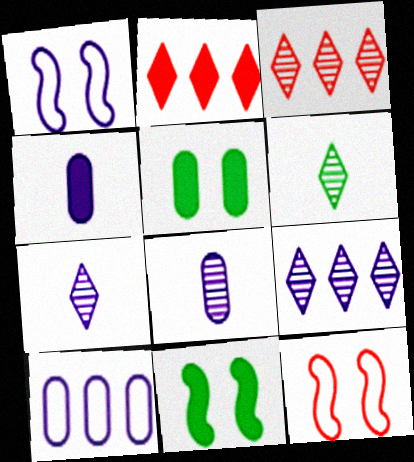[[1, 4, 9], 
[2, 4, 11]]